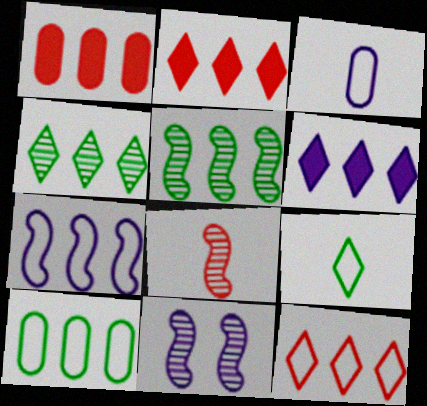[[1, 4, 7], 
[1, 9, 11], 
[3, 6, 11], 
[4, 6, 12], 
[5, 8, 11], 
[7, 10, 12]]